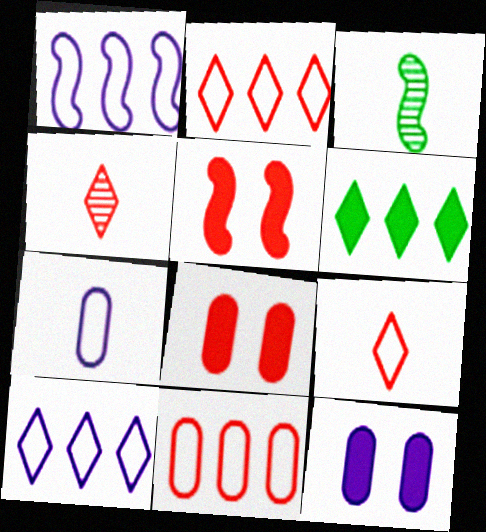[[1, 3, 5], 
[2, 3, 12], 
[3, 8, 10], 
[4, 5, 11]]